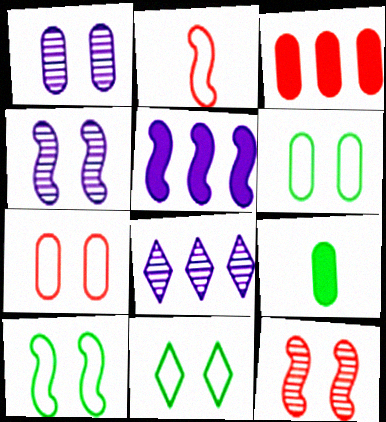[[6, 10, 11]]